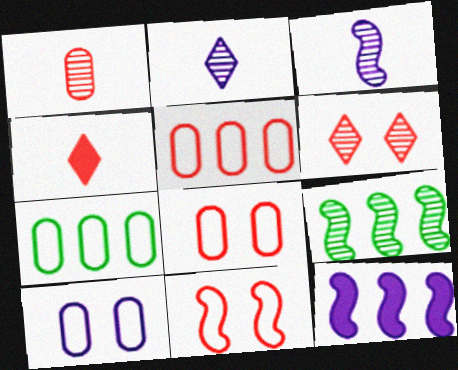[[2, 10, 12], 
[4, 9, 10]]